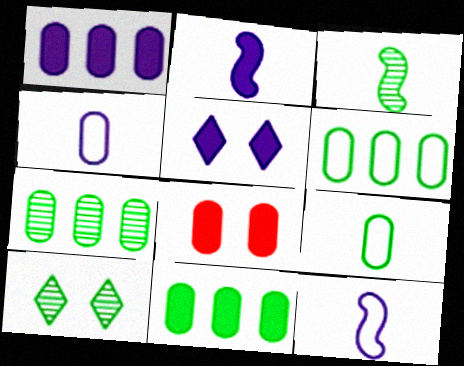[[1, 2, 5], 
[3, 7, 10], 
[4, 7, 8], 
[6, 7, 11]]